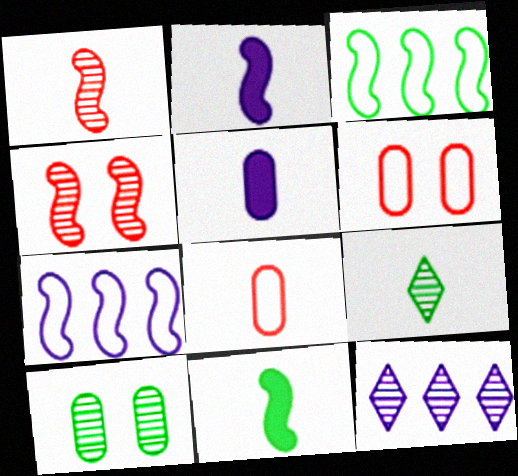[[1, 10, 12], 
[2, 3, 4], 
[2, 8, 9], 
[4, 7, 11], 
[6, 11, 12]]